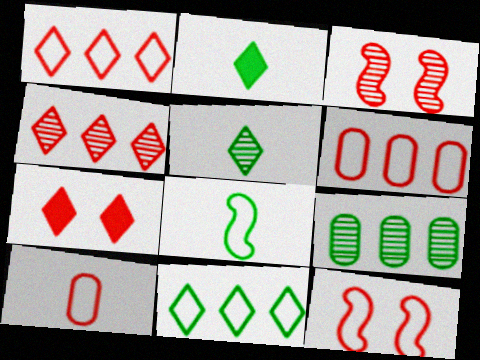[[1, 10, 12]]